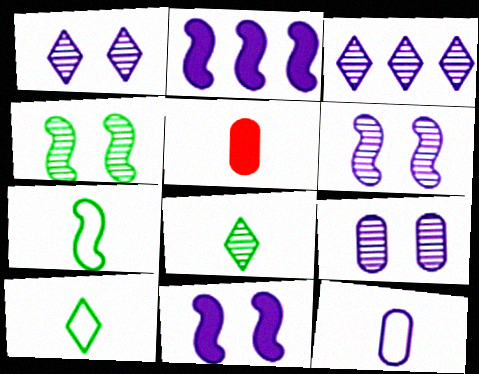[[1, 2, 12], 
[1, 6, 9], 
[3, 11, 12]]